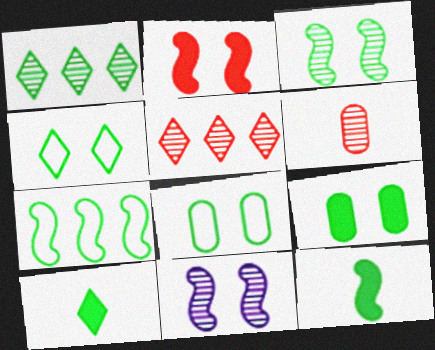[[1, 4, 10], 
[1, 6, 11], 
[1, 8, 12], 
[3, 4, 9], 
[3, 7, 12]]